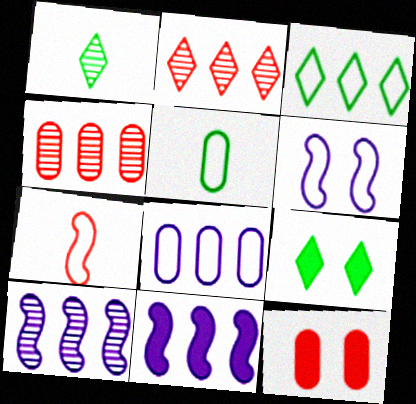[[1, 3, 9], 
[2, 7, 12], 
[3, 4, 11]]